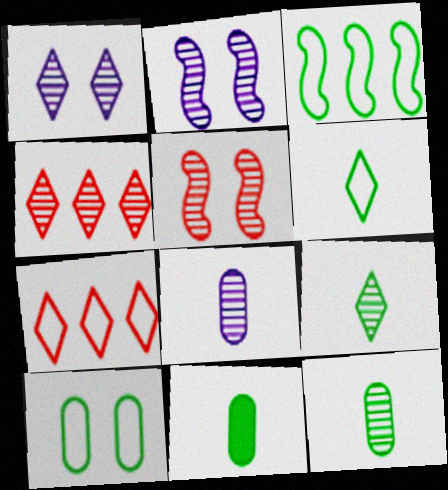[[1, 4, 9], 
[2, 4, 12], 
[2, 7, 11], 
[3, 6, 10]]